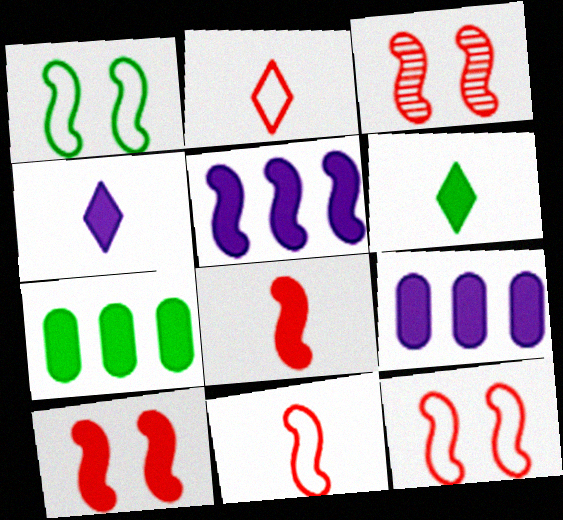[[3, 10, 12], 
[4, 7, 10], 
[6, 9, 10]]